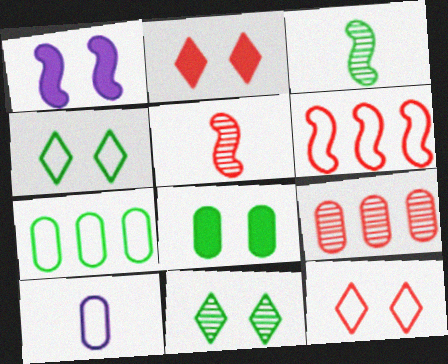[[1, 2, 8], 
[1, 3, 6], 
[4, 6, 10], 
[8, 9, 10]]